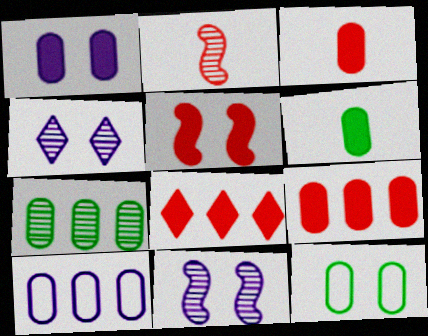[[1, 6, 9], 
[2, 4, 7], 
[3, 5, 8], 
[4, 5, 12], 
[6, 7, 12], 
[7, 9, 10]]